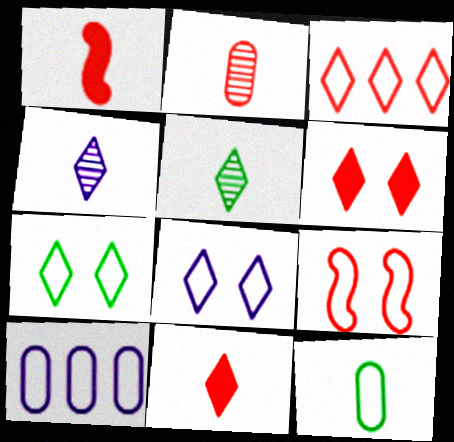[[1, 4, 12]]